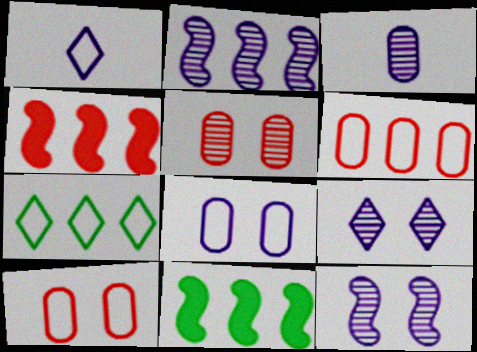[[1, 5, 11], 
[2, 3, 9]]